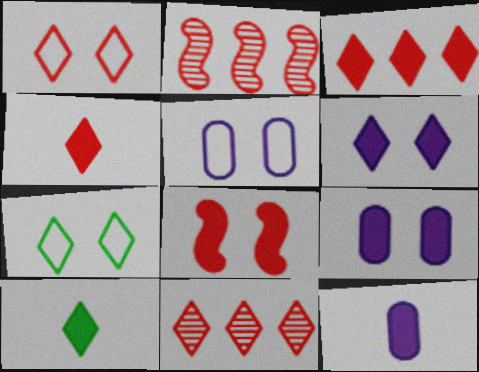[[1, 4, 11], 
[2, 5, 10], 
[2, 7, 12], 
[3, 6, 10]]